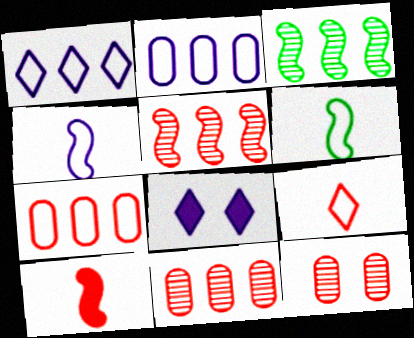[[6, 8, 11]]